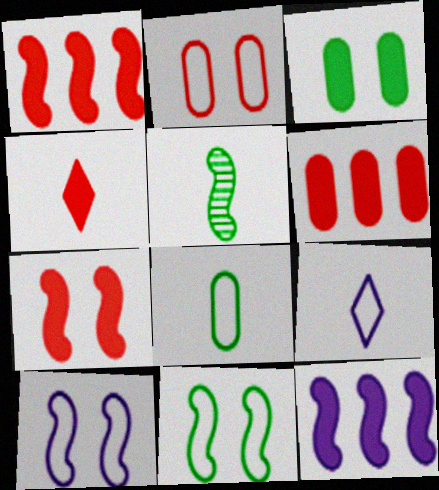[[1, 5, 10], 
[3, 4, 12], 
[4, 6, 7]]